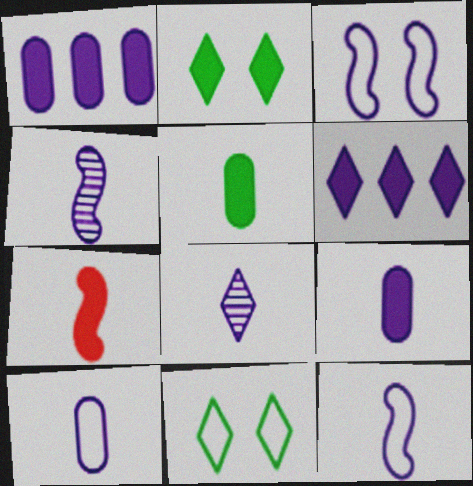[[1, 2, 7], 
[1, 3, 8], 
[8, 9, 12]]